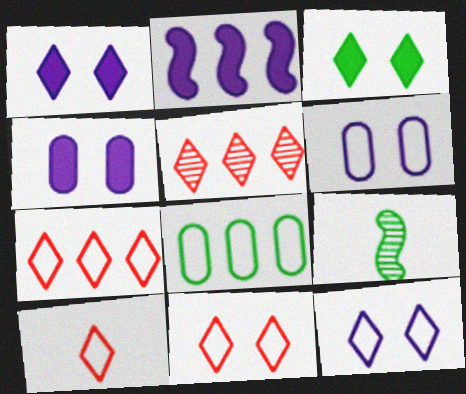[[2, 5, 8], 
[3, 8, 9], 
[4, 7, 9], 
[7, 10, 11]]